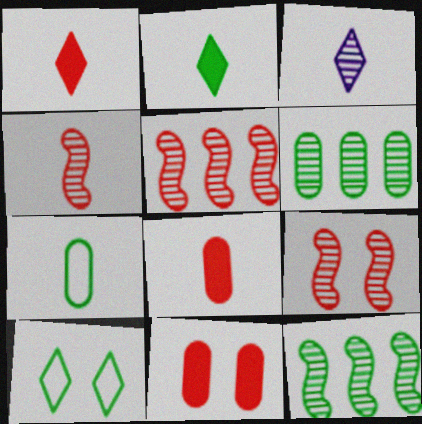[[3, 6, 9], 
[4, 5, 9]]